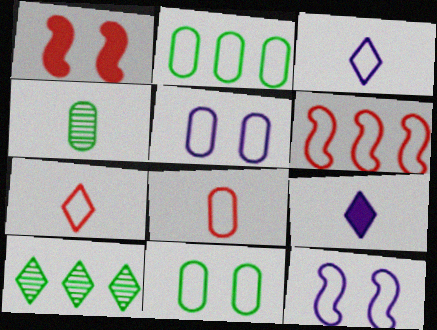[[2, 5, 8], 
[2, 7, 12], 
[3, 6, 11]]